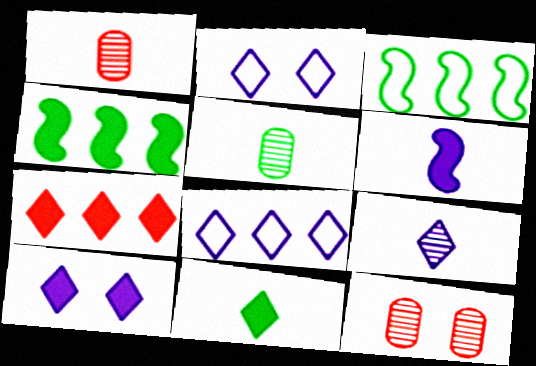[[1, 2, 4], 
[1, 3, 10], 
[7, 10, 11], 
[8, 9, 10]]